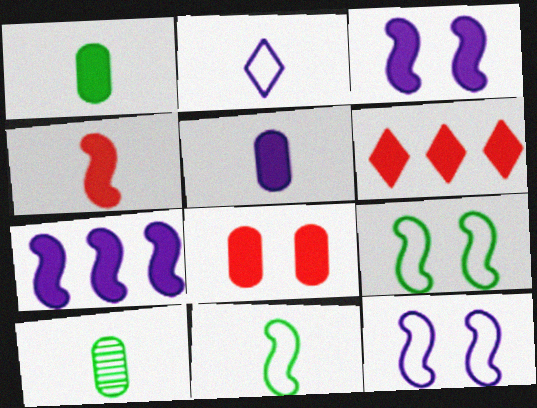[[1, 3, 6], 
[2, 4, 10], 
[4, 6, 8], 
[6, 10, 12]]